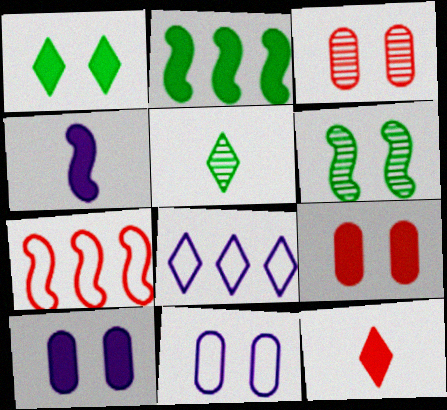[[2, 10, 12], 
[3, 7, 12], 
[4, 6, 7], 
[5, 7, 10]]